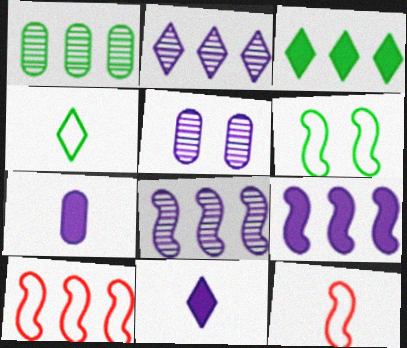[[3, 5, 12]]